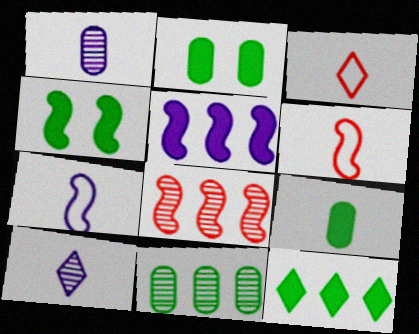[[4, 7, 8], 
[4, 9, 12], 
[6, 9, 10]]